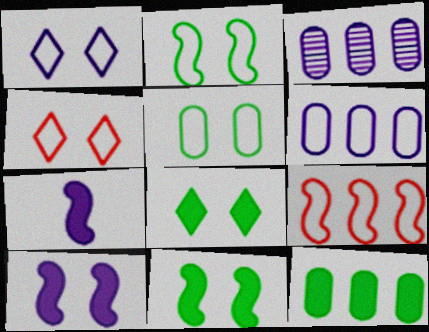[[1, 3, 7]]